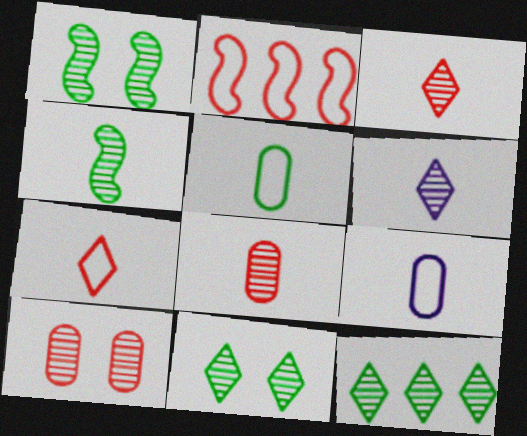[[4, 6, 8]]